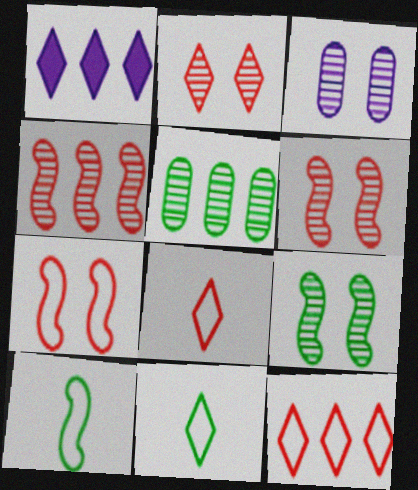[[1, 2, 11], 
[2, 3, 9]]